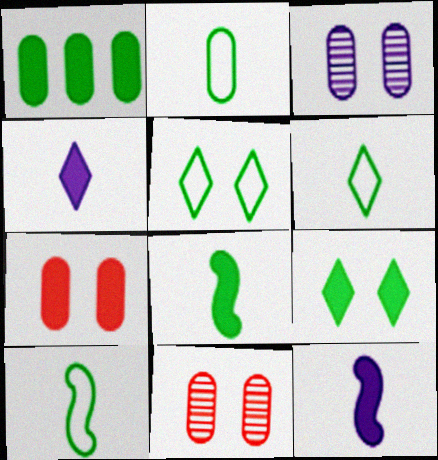[[1, 8, 9], 
[2, 6, 10]]